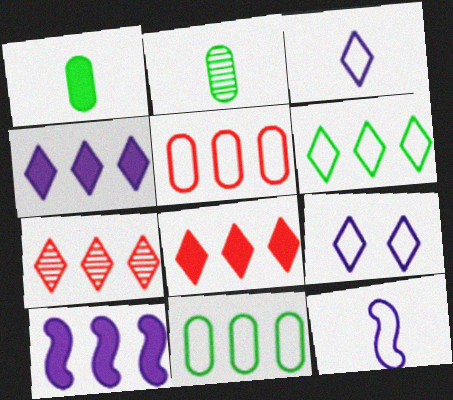[[4, 6, 7], 
[7, 10, 11]]